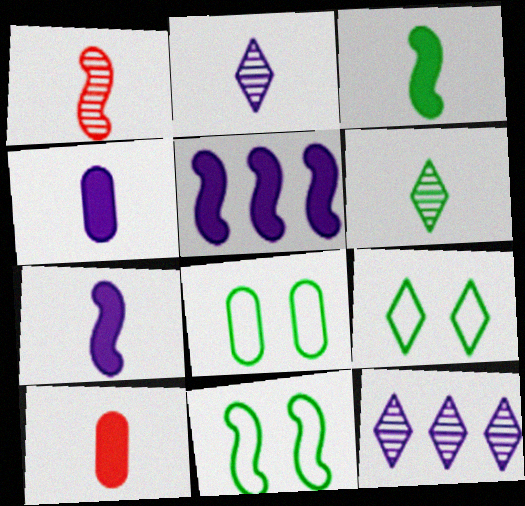[[1, 5, 11], 
[8, 9, 11], 
[10, 11, 12]]